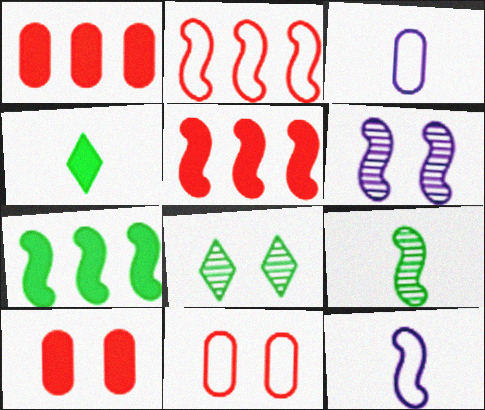[[1, 8, 12], 
[3, 5, 8]]